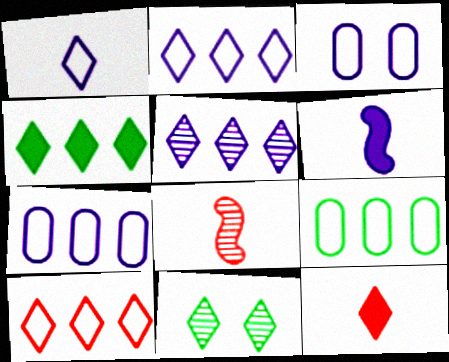[[2, 11, 12], 
[3, 4, 8], 
[3, 5, 6], 
[4, 5, 10]]